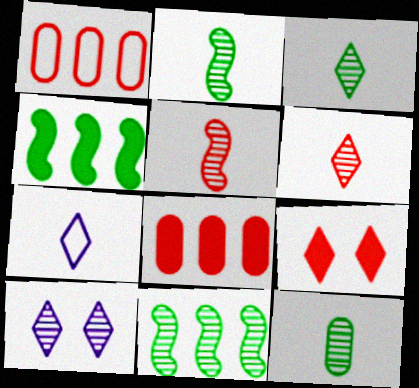[[1, 5, 9], 
[2, 3, 12]]